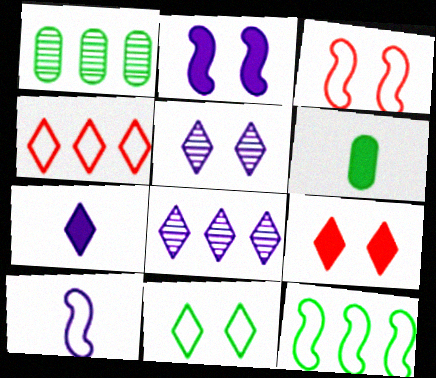[[1, 3, 7], 
[1, 9, 10], 
[3, 6, 8], 
[3, 10, 12], 
[5, 9, 11]]